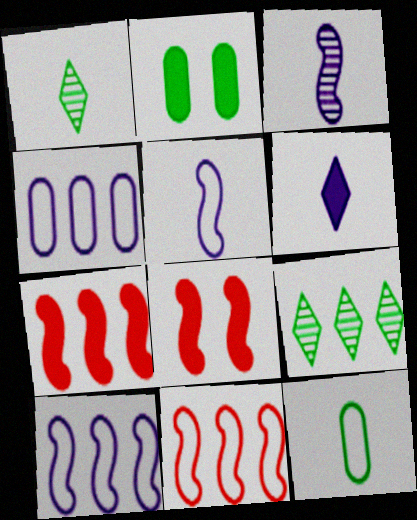[[1, 4, 8], 
[2, 6, 7], 
[4, 7, 9]]